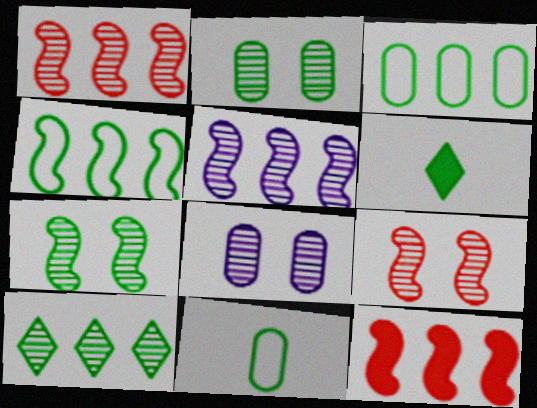[[2, 4, 6], 
[3, 6, 7], 
[4, 5, 12]]